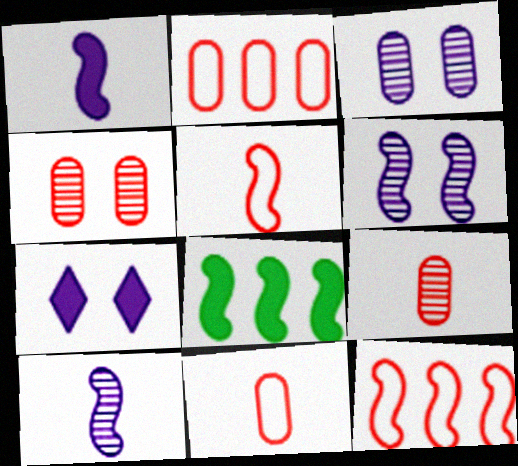[[5, 6, 8]]